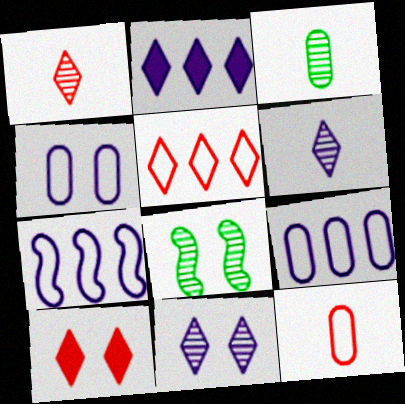[[1, 5, 10], 
[2, 8, 12], 
[3, 7, 10], 
[4, 8, 10]]